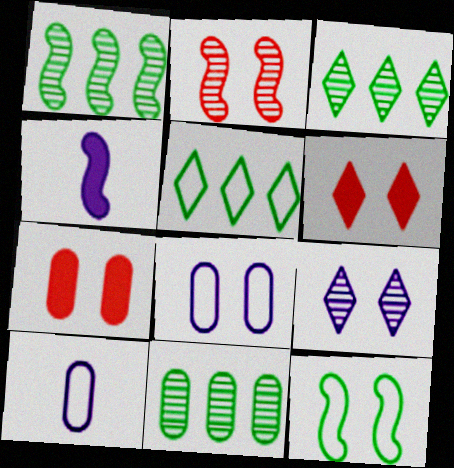[[1, 3, 11], 
[1, 6, 10], 
[7, 9, 12], 
[7, 10, 11]]